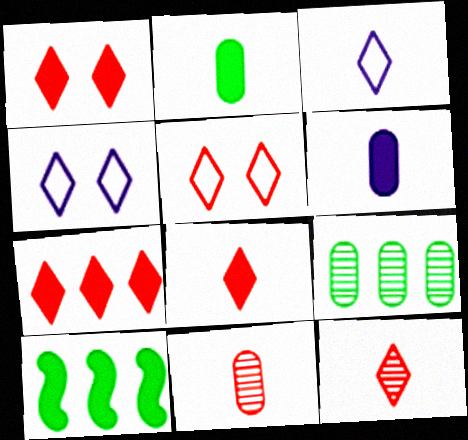[[1, 6, 10], 
[1, 7, 8], 
[4, 10, 11], 
[5, 7, 12]]